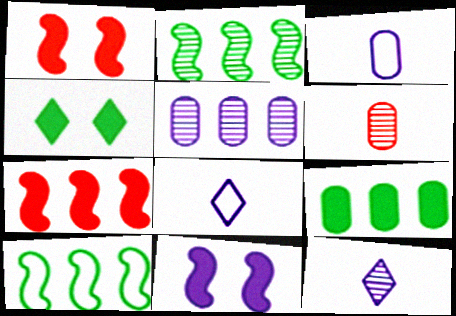[[5, 8, 11]]